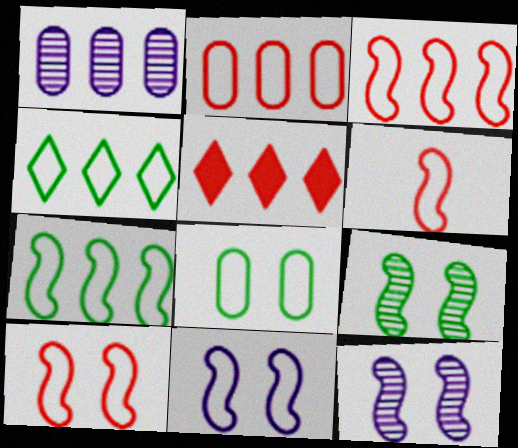[[1, 5, 7], 
[3, 6, 10], 
[6, 7, 11]]